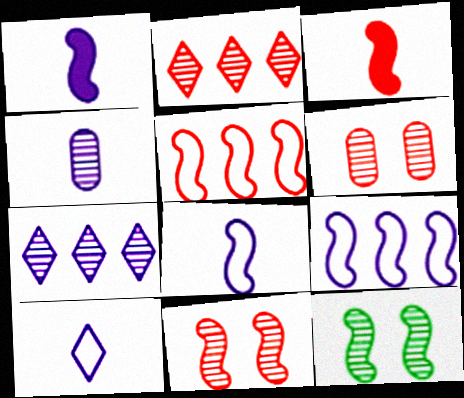[[1, 4, 10], 
[1, 5, 12], 
[2, 4, 12], 
[3, 5, 11], 
[3, 9, 12]]